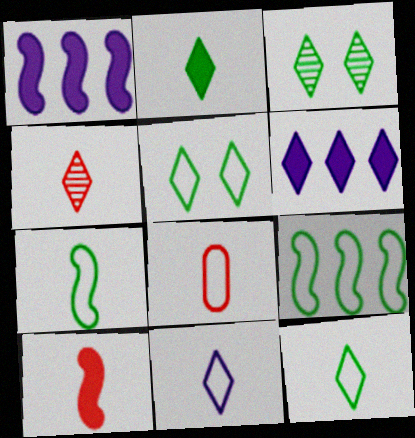[[1, 3, 8], 
[2, 4, 11], 
[4, 5, 6], 
[4, 8, 10], 
[7, 8, 11]]